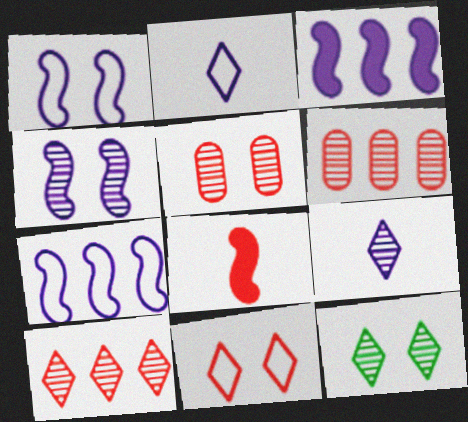[[4, 5, 12], 
[6, 8, 11], 
[9, 10, 12]]